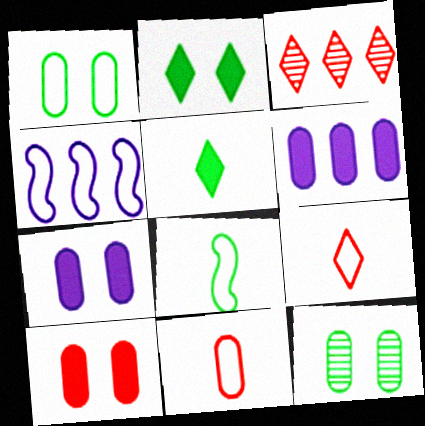[[1, 4, 9], 
[3, 7, 8], 
[6, 11, 12]]